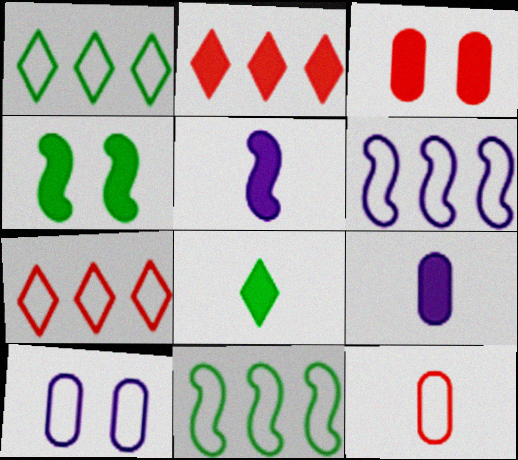[[2, 4, 9]]